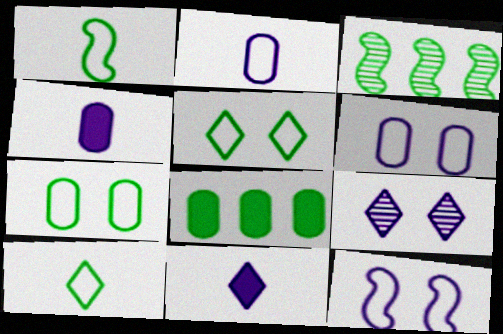[]